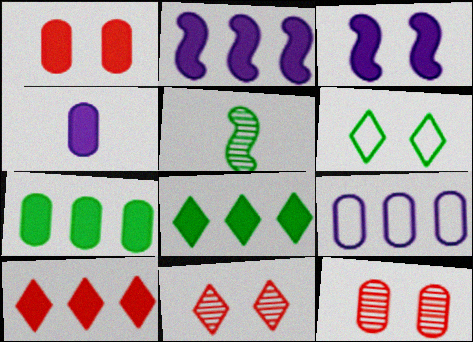[[1, 4, 7], 
[2, 7, 10], 
[3, 6, 12], 
[5, 6, 7]]